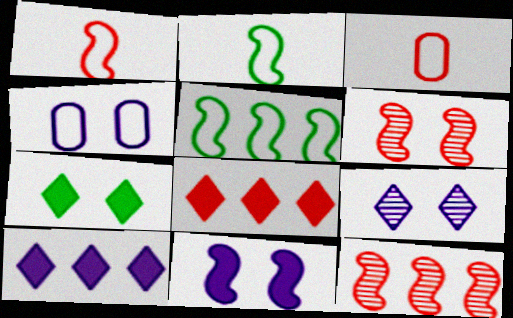[[2, 11, 12], 
[3, 6, 8], 
[4, 6, 7], 
[4, 9, 11]]